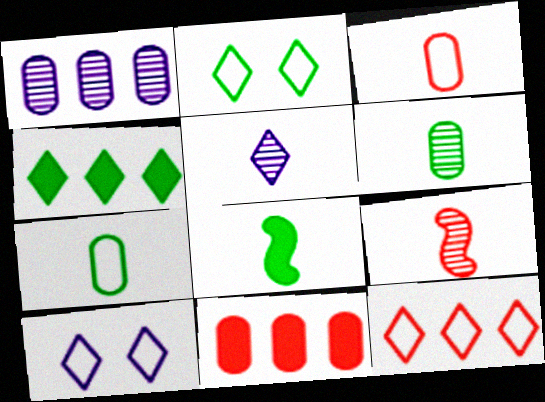[[3, 5, 8], 
[5, 6, 9]]